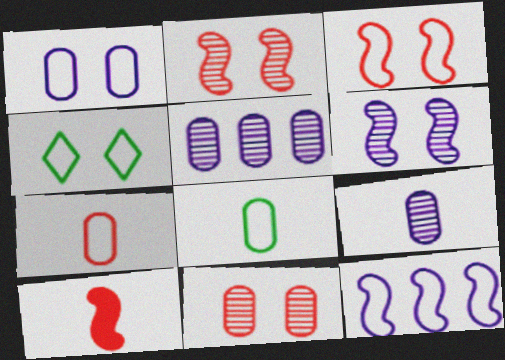[[1, 3, 4], 
[4, 5, 10], 
[4, 7, 12]]